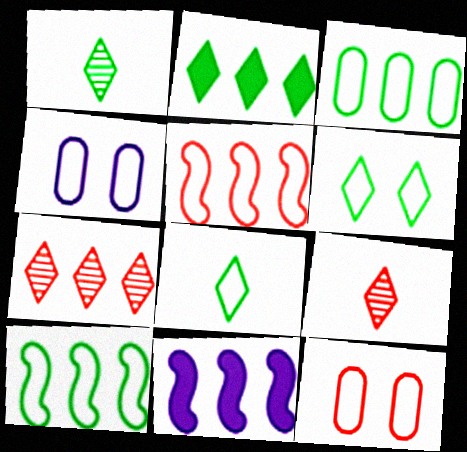[[1, 2, 6], 
[1, 11, 12], 
[3, 7, 11], 
[4, 5, 8]]